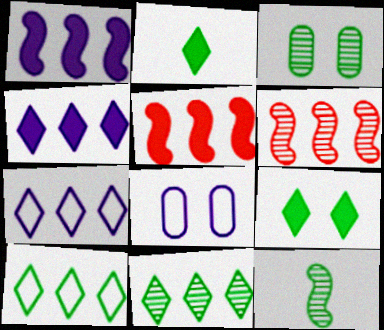[[2, 6, 8], 
[3, 11, 12]]